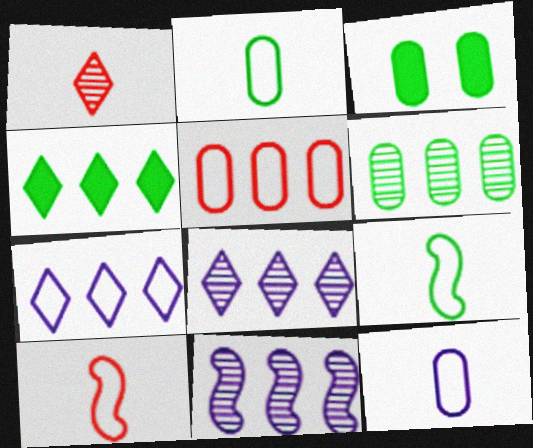[[2, 3, 6], 
[3, 8, 10], 
[4, 5, 11]]